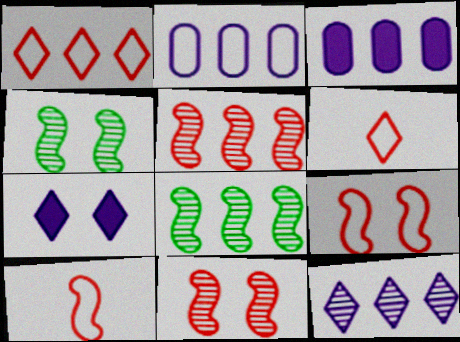[[1, 3, 8], 
[3, 4, 6]]